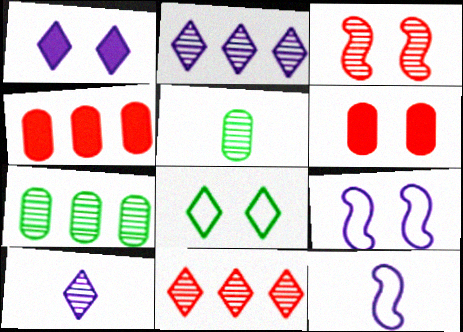[[2, 3, 5], 
[3, 7, 10]]